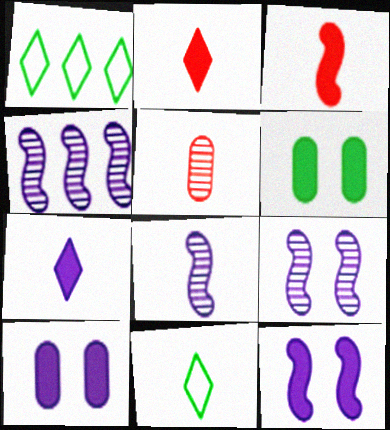[[1, 5, 12], 
[4, 8, 9]]